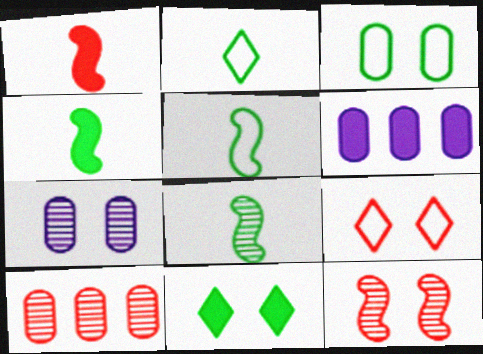[[1, 6, 11], 
[1, 9, 10], 
[2, 6, 12], 
[4, 5, 8], 
[6, 8, 9]]